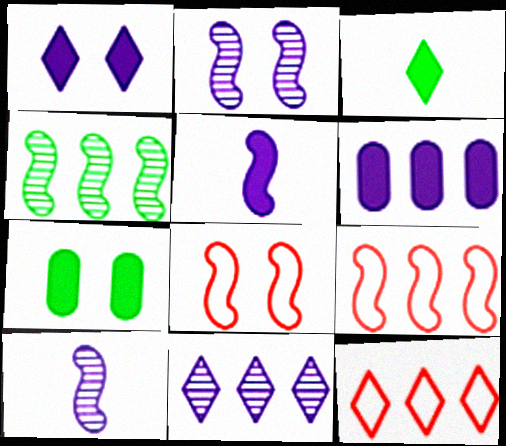[[1, 5, 6], 
[4, 5, 8], 
[4, 6, 12], 
[7, 10, 12]]